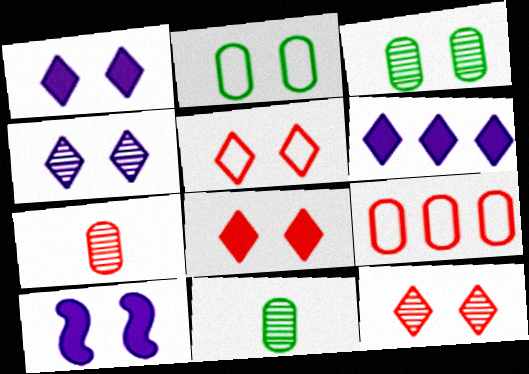[[2, 10, 12], 
[3, 5, 10], 
[5, 8, 12]]